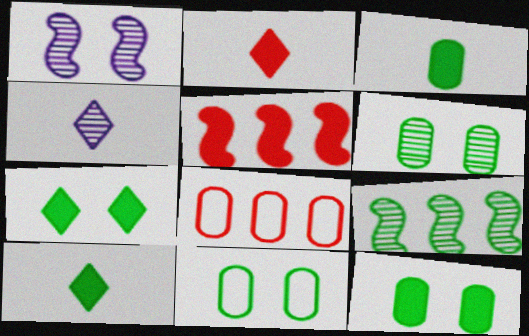[[1, 8, 10], 
[4, 5, 11], 
[6, 11, 12], 
[9, 10, 11]]